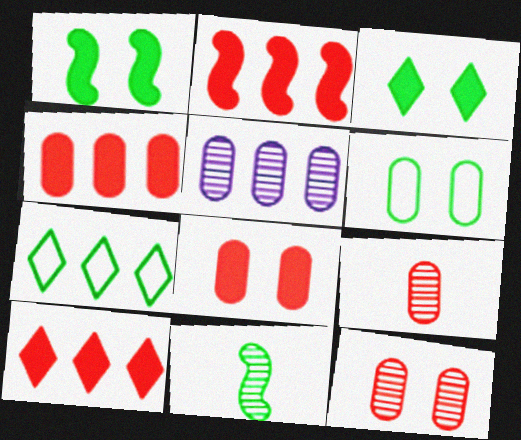[[2, 4, 10], 
[2, 5, 7]]